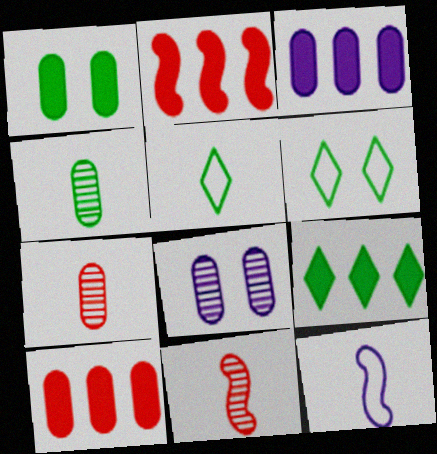[[2, 3, 9], 
[2, 5, 8], 
[3, 6, 11]]